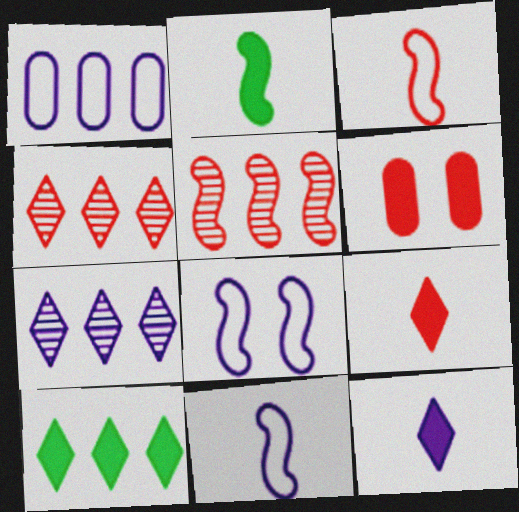[[1, 5, 10], 
[2, 5, 8], 
[3, 4, 6]]